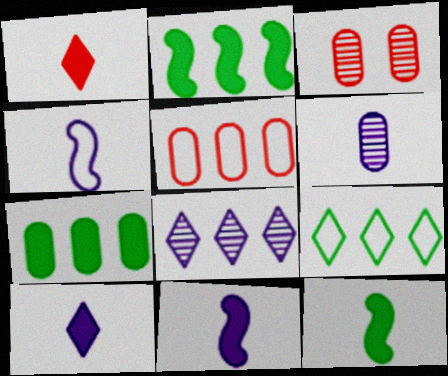[[2, 5, 8], 
[3, 9, 11], 
[4, 6, 10]]